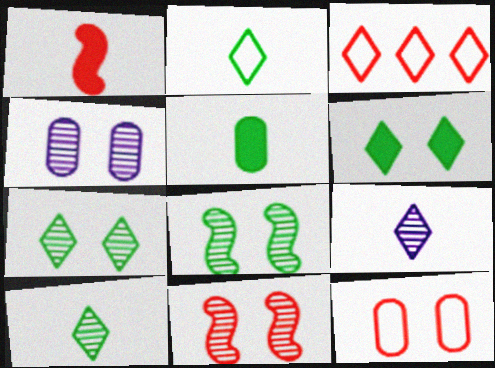[[3, 6, 9], 
[4, 7, 11]]